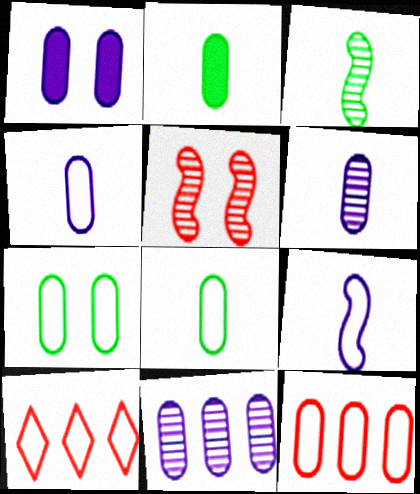[[1, 3, 10], 
[1, 4, 11], 
[4, 7, 12], 
[7, 9, 10]]